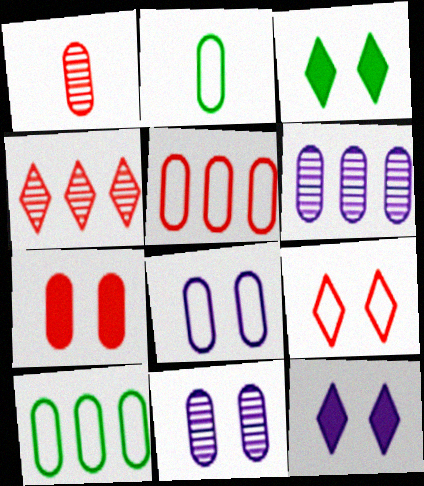[[1, 5, 7], 
[2, 5, 8], 
[2, 6, 7]]